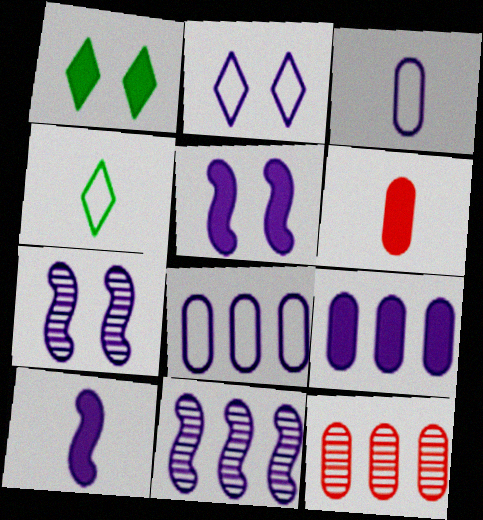[[4, 5, 12]]